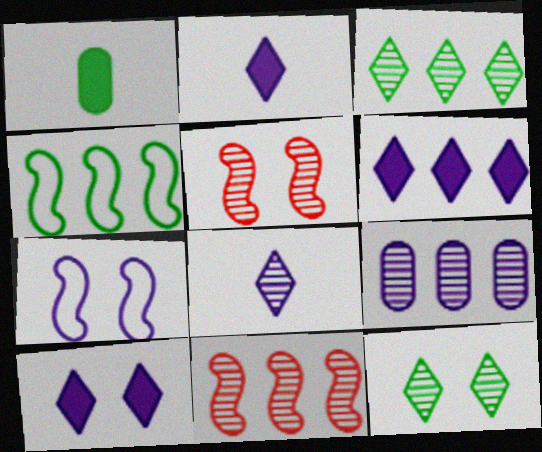[[1, 4, 12], 
[2, 6, 10], 
[2, 7, 9], 
[3, 9, 11]]